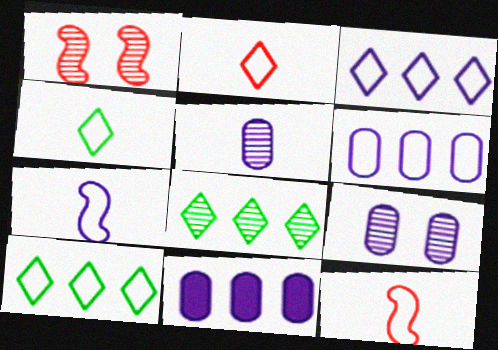[[1, 4, 11], 
[1, 5, 8]]